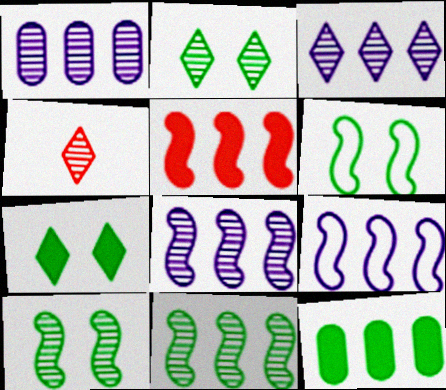[[1, 3, 8], 
[1, 4, 10], 
[2, 3, 4], 
[5, 9, 11]]